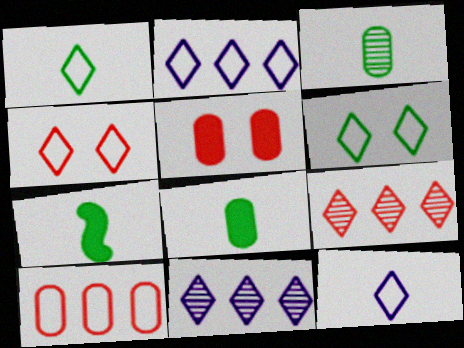[[1, 2, 4], 
[1, 3, 7]]